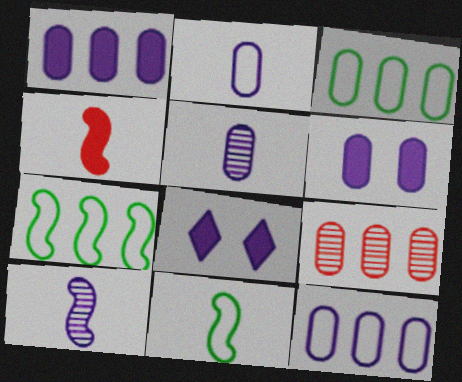[[1, 3, 9], 
[4, 10, 11], 
[5, 6, 12], 
[8, 9, 11], 
[8, 10, 12]]